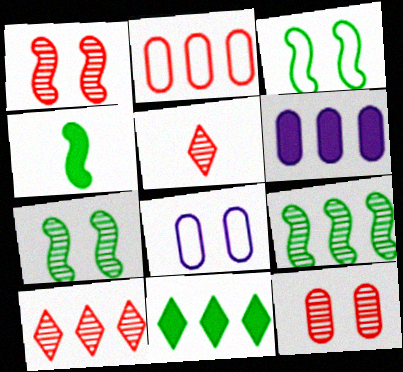[[3, 4, 9], 
[3, 5, 6], 
[4, 8, 10]]